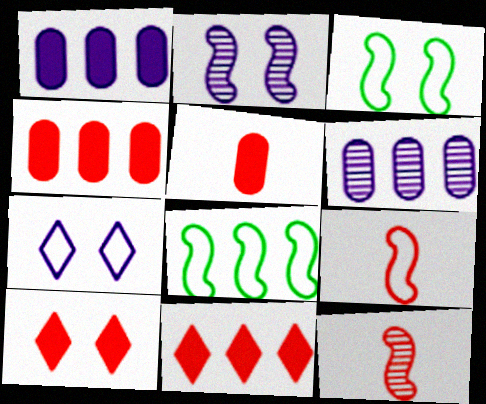[[6, 8, 11]]